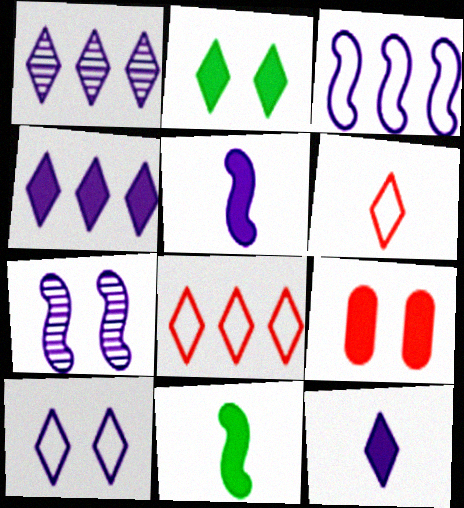[[1, 2, 6], 
[1, 10, 12], 
[3, 5, 7], 
[4, 9, 11]]